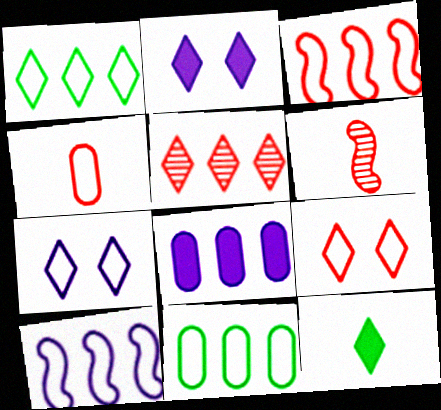[[2, 6, 11], 
[3, 4, 9], 
[5, 7, 12]]